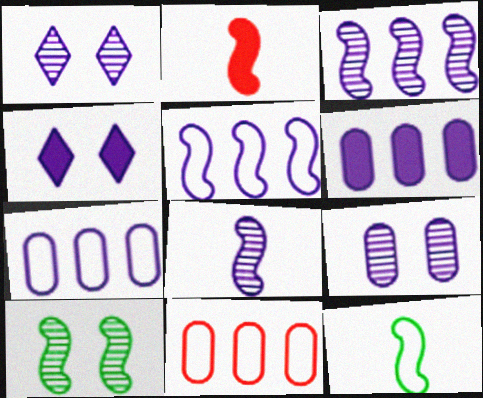[[2, 5, 10], 
[2, 8, 12], 
[4, 7, 8]]